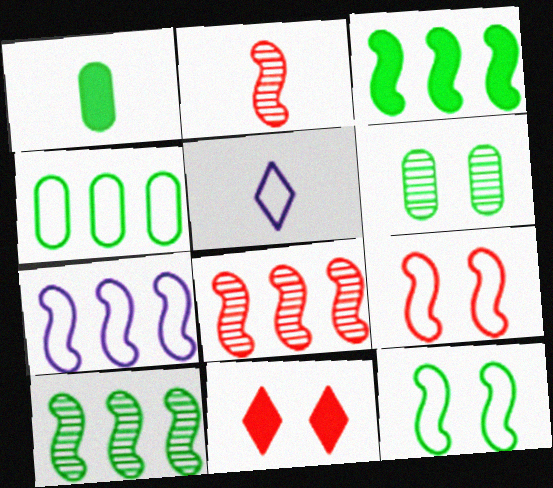[[1, 2, 5], 
[1, 4, 6], 
[3, 7, 8], 
[4, 5, 9]]